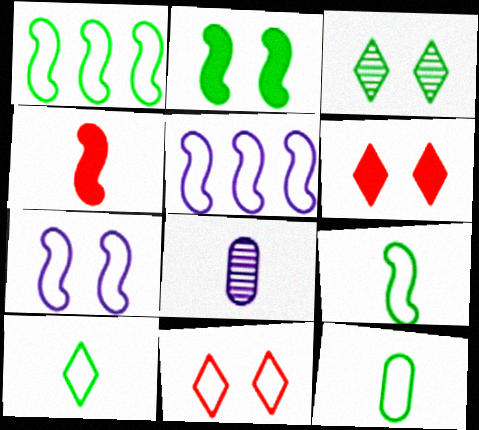[[1, 6, 8], 
[4, 8, 10], 
[5, 11, 12], 
[9, 10, 12]]